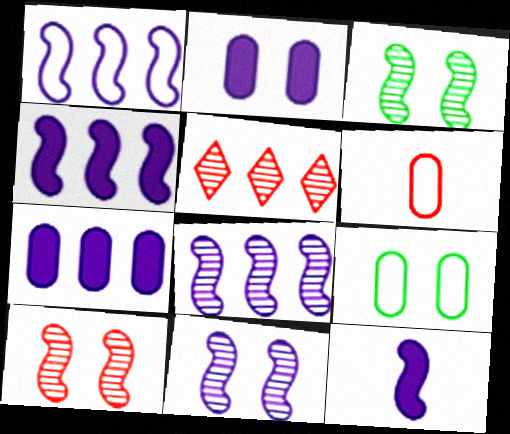[[1, 4, 8], 
[1, 11, 12], 
[3, 10, 11], 
[5, 9, 12]]